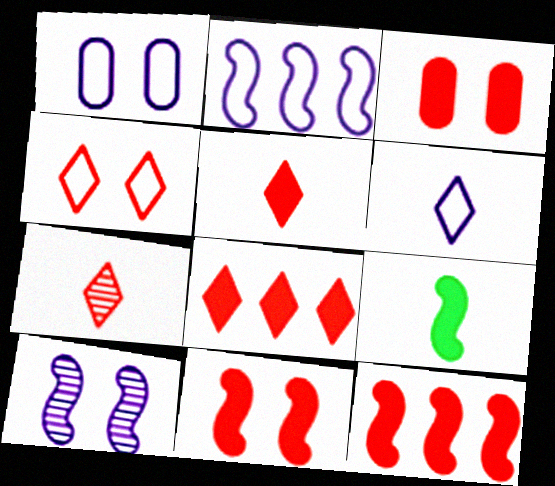[[1, 2, 6], 
[3, 5, 12], 
[4, 7, 8]]